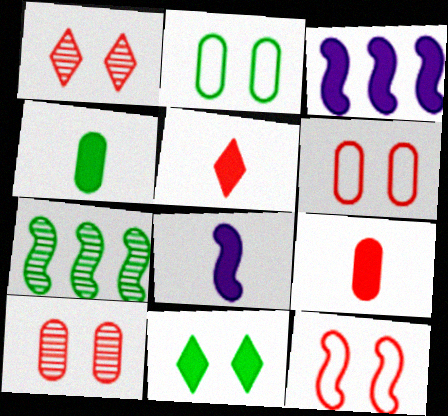[[3, 9, 11], 
[4, 5, 8], 
[7, 8, 12]]